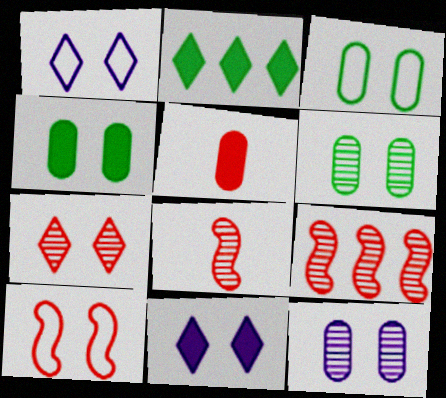[[1, 3, 10], 
[3, 4, 6], 
[6, 10, 11]]